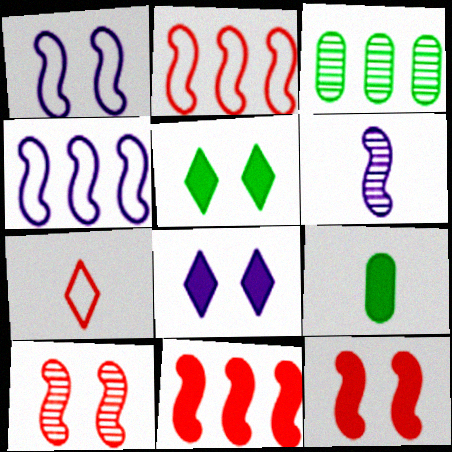[[6, 7, 9], 
[8, 9, 11]]